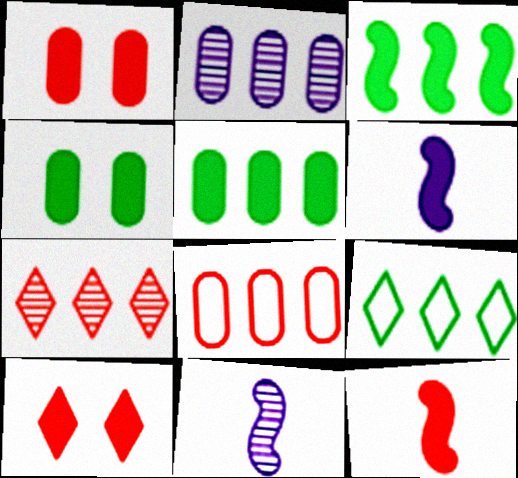[[1, 9, 11], 
[2, 5, 8], 
[5, 6, 10]]